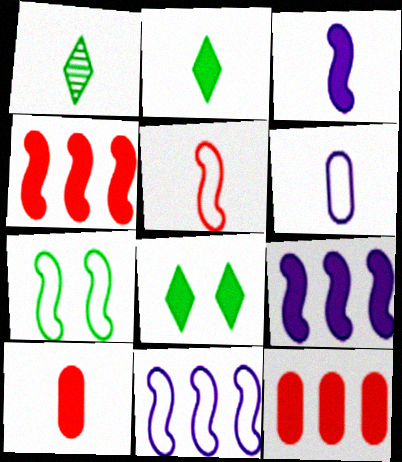[[2, 3, 10], 
[3, 8, 12], 
[5, 7, 11], 
[8, 9, 10]]